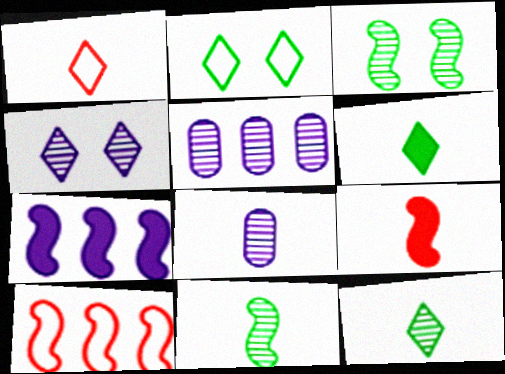[[2, 5, 9]]